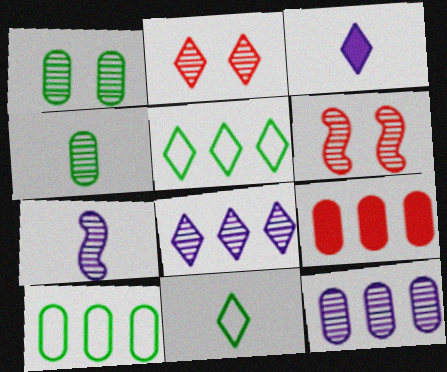[[2, 3, 5], 
[3, 6, 10], 
[4, 6, 8], 
[9, 10, 12]]